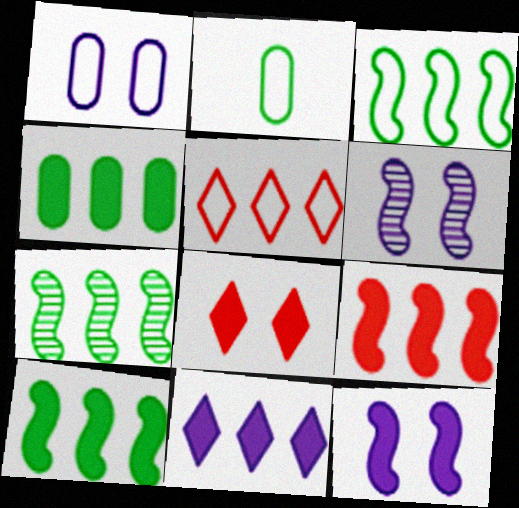[[3, 7, 10], 
[4, 9, 11]]